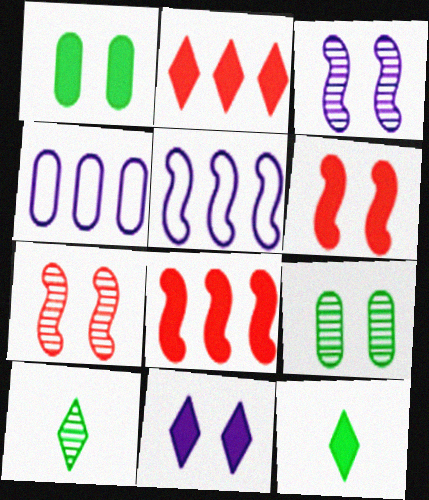[[1, 6, 11], 
[2, 11, 12], 
[4, 6, 10], 
[4, 7, 12]]